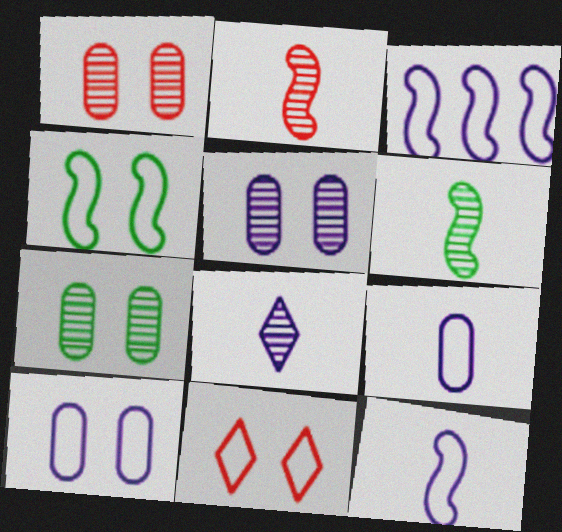[[1, 5, 7], 
[4, 10, 11]]